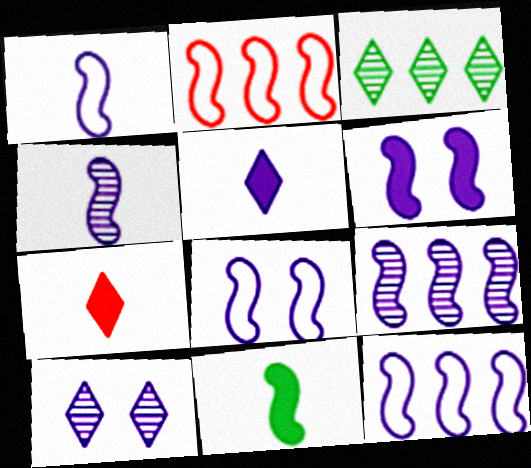[[1, 6, 9], 
[1, 8, 12], 
[4, 6, 12]]